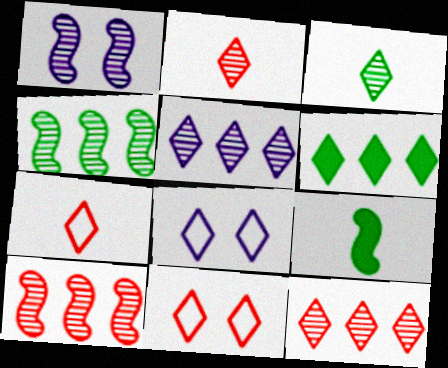[[2, 6, 8]]